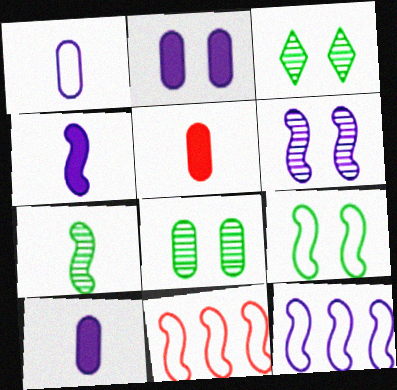[[3, 5, 12], 
[3, 10, 11], 
[4, 6, 12]]